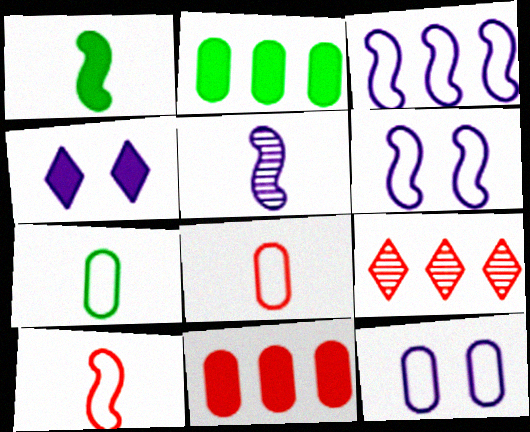[[1, 4, 11], 
[1, 5, 10], 
[1, 9, 12], 
[2, 3, 9]]